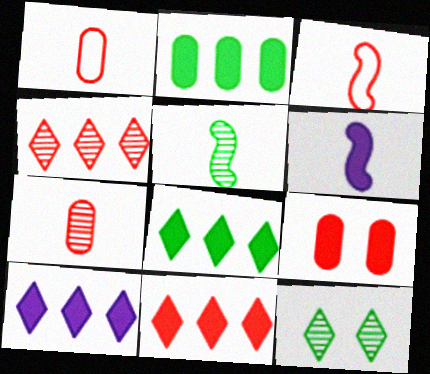[[3, 4, 9], 
[3, 5, 6], 
[6, 8, 9], 
[8, 10, 11]]